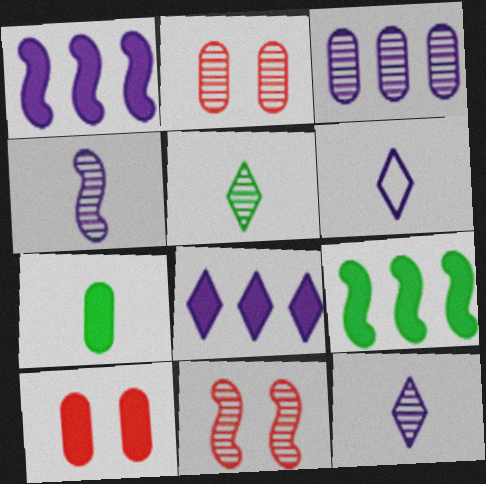[[2, 6, 9], 
[3, 5, 11]]